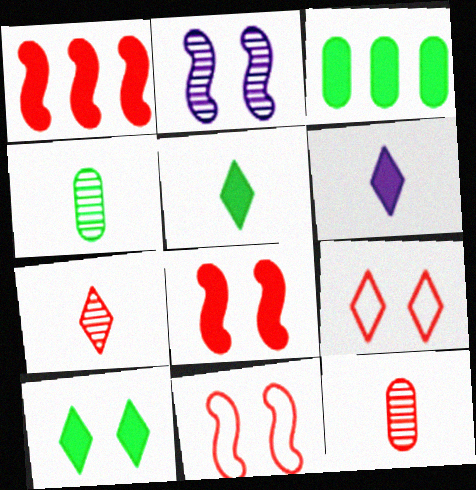[[1, 9, 12], 
[3, 6, 8]]